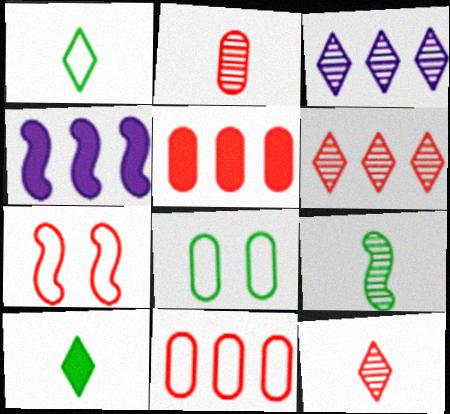[[4, 7, 9], 
[4, 8, 12], 
[5, 7, 12]]